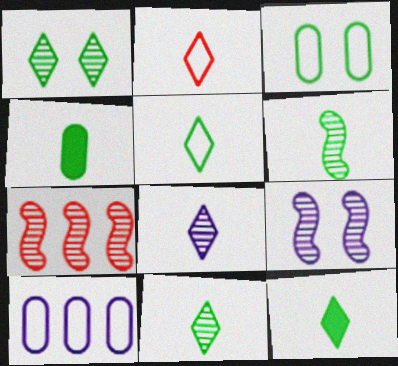[[2, 8, 12], 
[4, 5, 6], 
[5, 11, 12], 
[6, 7, 9]]